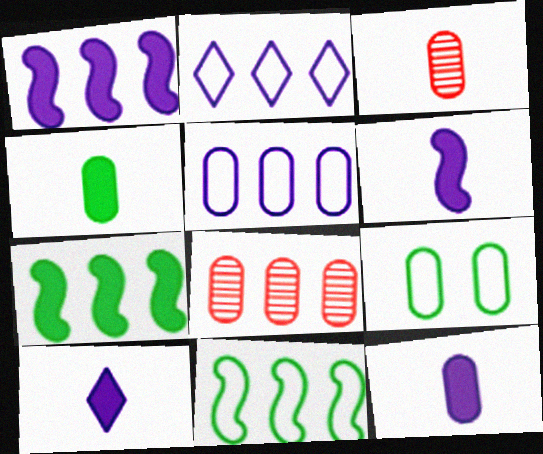[[2, 7, 8], 
[6, 10, 12], 
[8, 9, 12]]